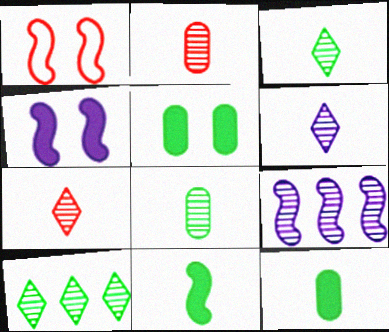[[1, 9, 11], 
[3, 6, 7]]